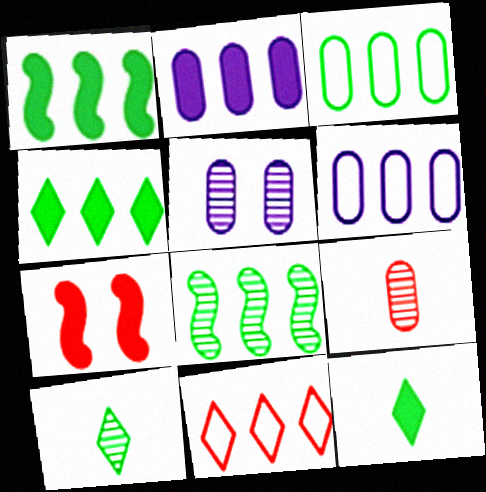[[2, 7, 12], 
[2, 8, 11], 
[3, 4, 8], 
[6, 7, 10], 
[7, 9, 11]]